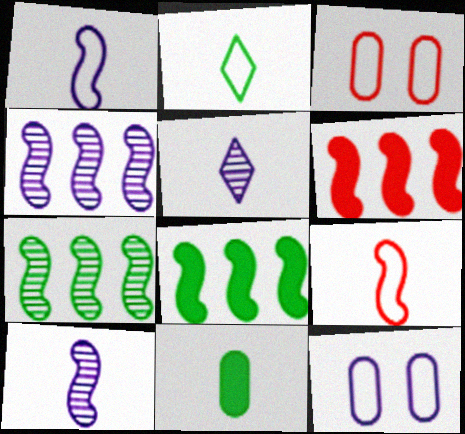[[3, 5, 8], 
[5, 9, 11]]